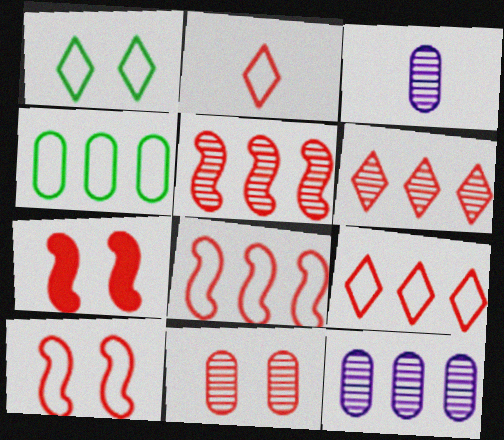[]